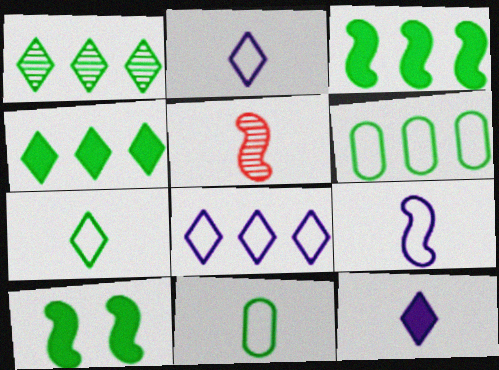[[1, 3, 6], 
[1, 10, 11], 
[5, 11, 12]]